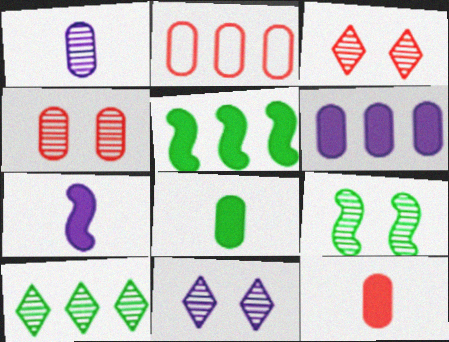[[2, 4, 12], 
[4, 9, 11]]